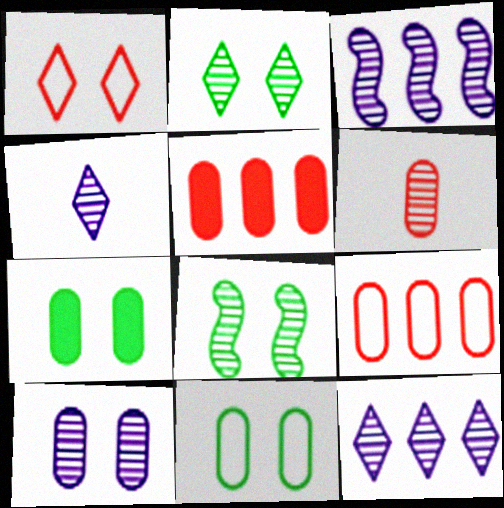[[2, 3, 6], 
[3, 4, 10], 
[6, 8, 12]]